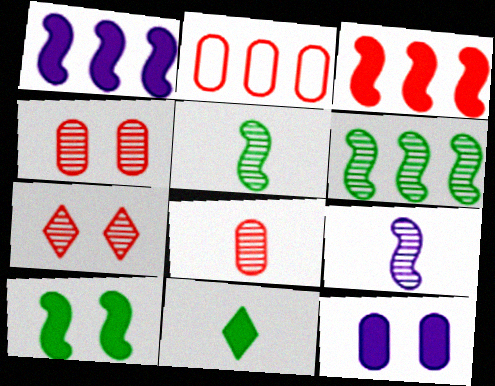[[3, 11, 12]]